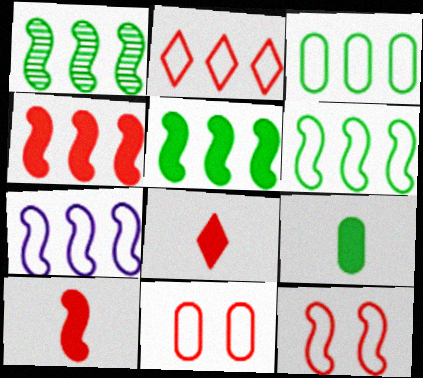[[1, 4, 7], 
[1, 5, 6], 
[2, 3, 7]]